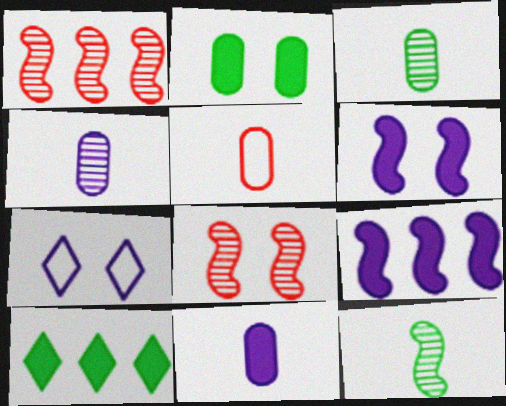[[2, 7, 8], 
[3, 5, 11], 
[4, 7, 9]]